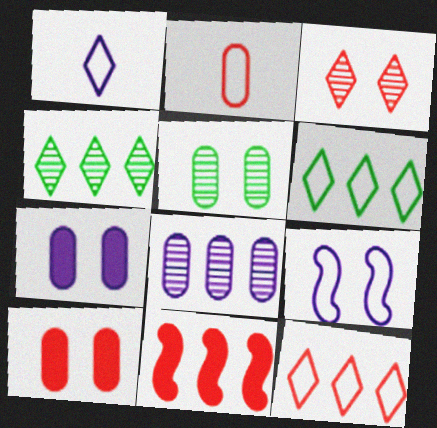[[1, 5, 11], 
[2, 3, 11], 
[2, 6, 9], 
[6, 8, 11]]